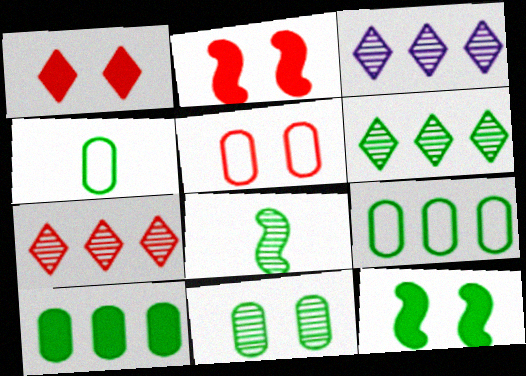[[2, 3, 4], 
[3, 6, 7], 
[4, 6, 12], 
[4, 10, 11], 
[6, 8, 11]]